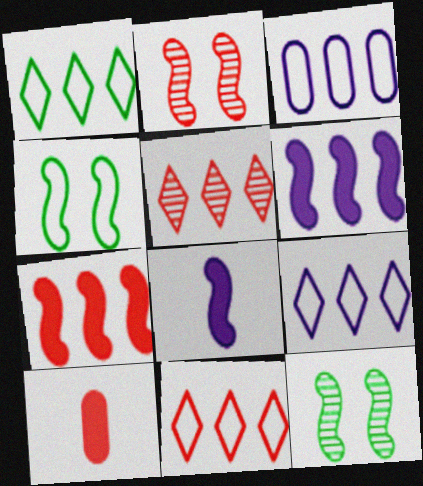[[1, 9, 11], 
[2, 10, 11], 
[9, 10, 12]]